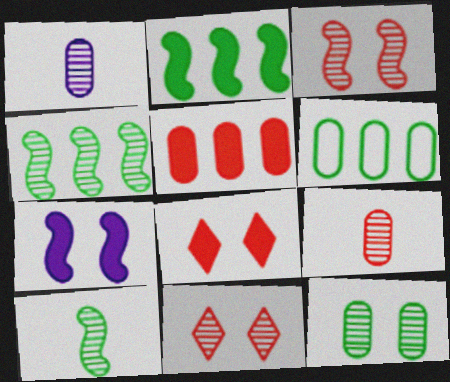[[1, 4, 11]]